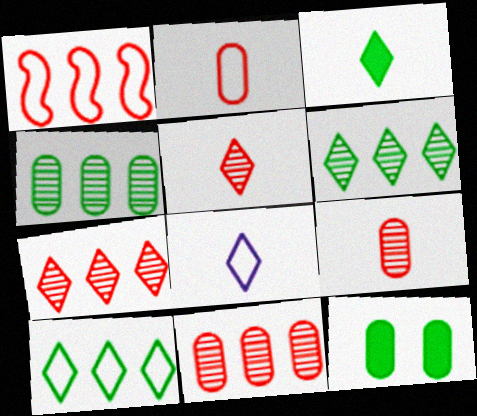[[3, 5, 8]]